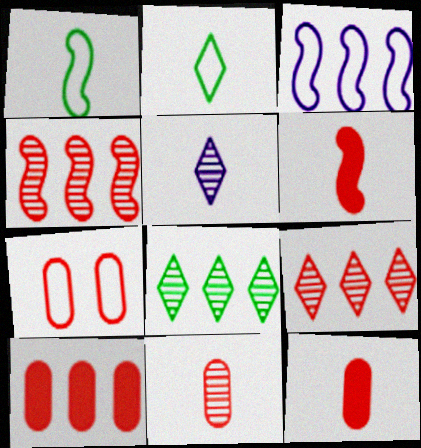[[1, 5, 12], 
[2, 3, 7], 
[3, 8, 10], 
[6, 7, 9], 
[7, 10, 11]]